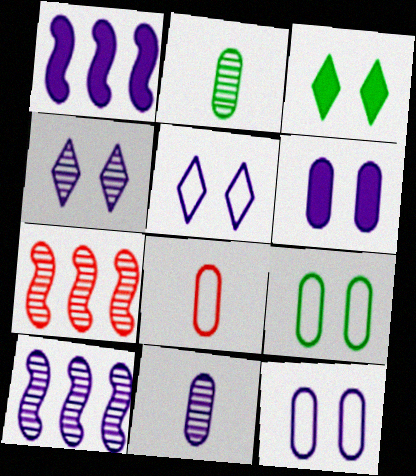[[1, 5, 11], 
[2, 4, 7], 
[3, 8, 10], 
[4, 10, 11]]